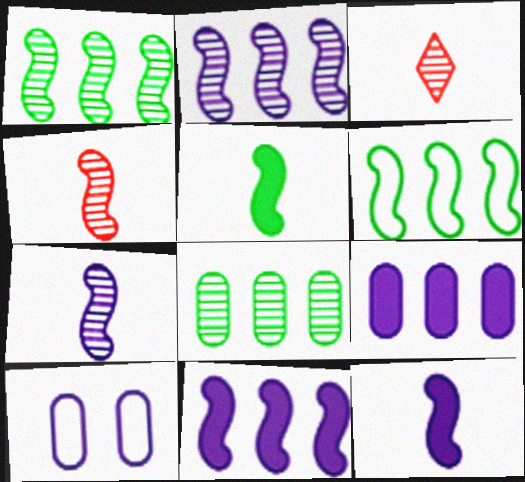[]